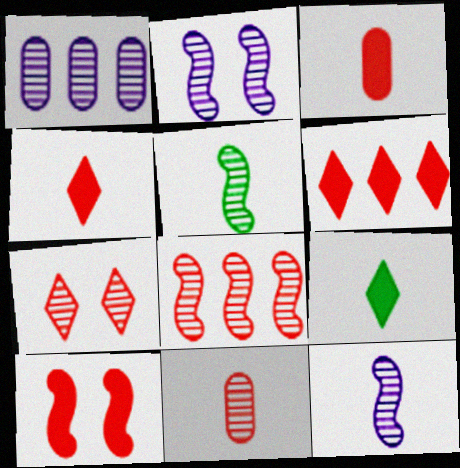[[1, 5, 7], 
[2, 5, 8], 
[3, 6, 10], 
[7, 8, 11]]